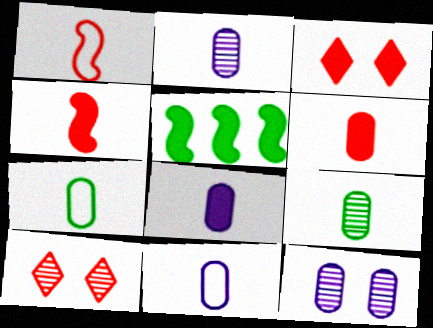[[2, 6, 7], 
[2, 8, 11], 
[3, 5, 8], 
[5, 10, 11], 
[6, 9, 11]]